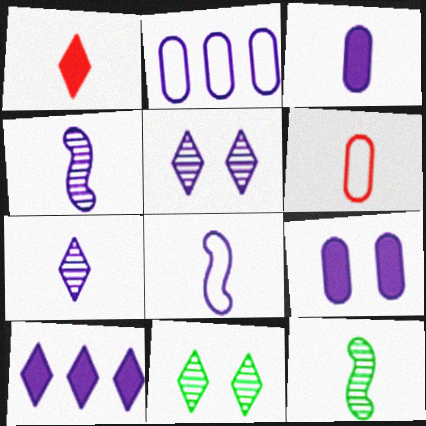[[3, 7, 8]]